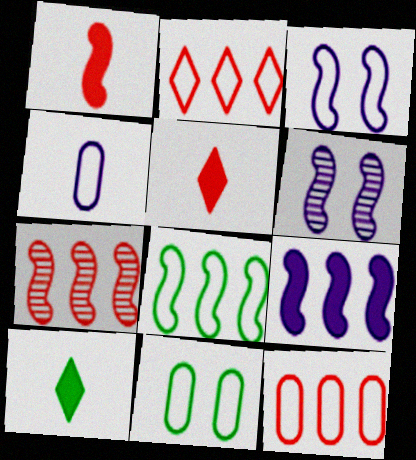[[1, 6, 8], 
[4, 11, 12], 
[6, 10, 12], 
[7, 8, 9]]